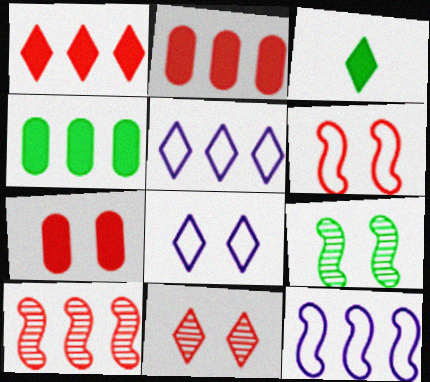[[3, 5, 11], 
[4, 5, 10], 
[6, 7, 11], 
[7, 8, 9]]